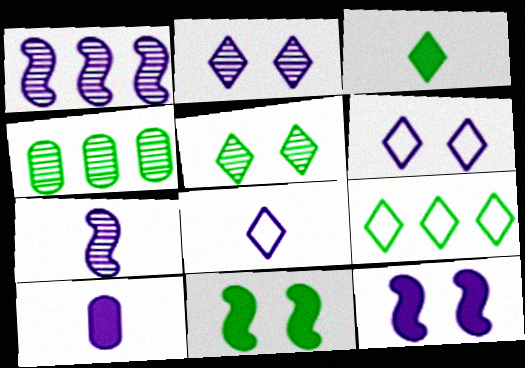[[1, 6, 10], 
[3, 5, 9], 
[7, 8, 10]]